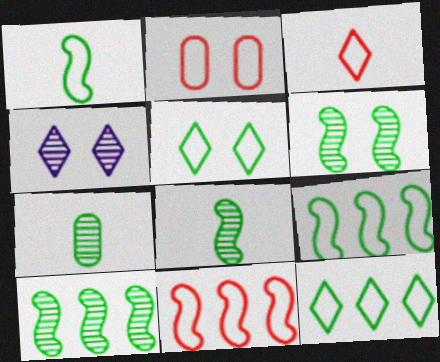[[2, 3, 11], 
[6, 8, 10]]